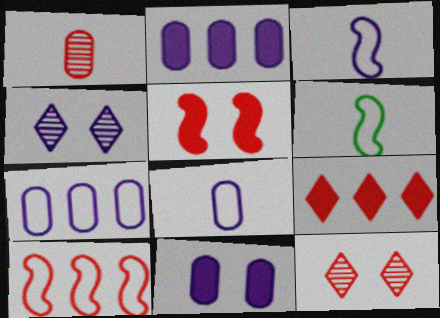[[2, 3, 4], 
[2, 6, 12]]